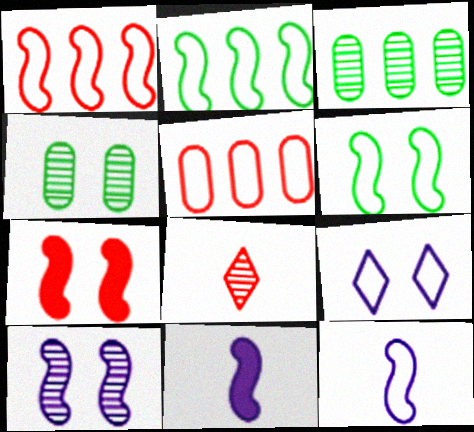[[1, 6, 12], 
[3, 8, 10], 
[4, 7, 9], 
[5, 7, 8], 
[6, 7, 10]]